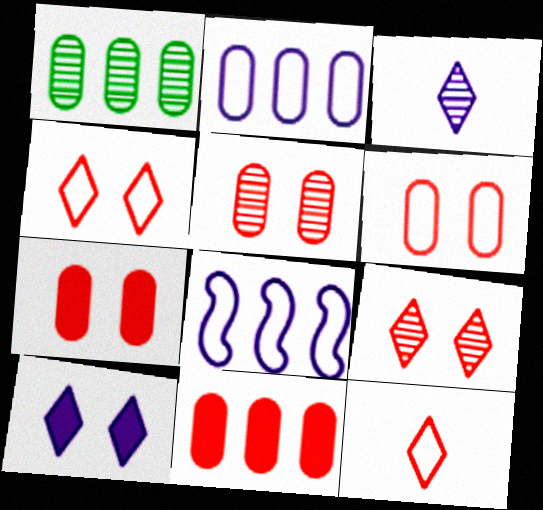[[1, 2, 11], 
[5, 6, 7]]